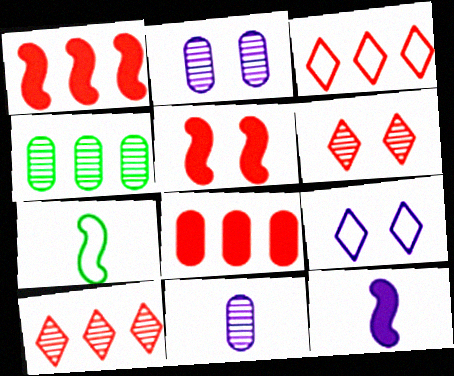[]